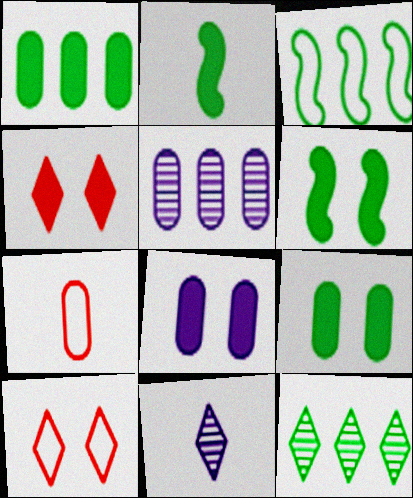[[1, 3, 12], 
[2, 5, 10], 
[2, 7, 11], 
[4, 6, 8], 
[5, 7, 9]]